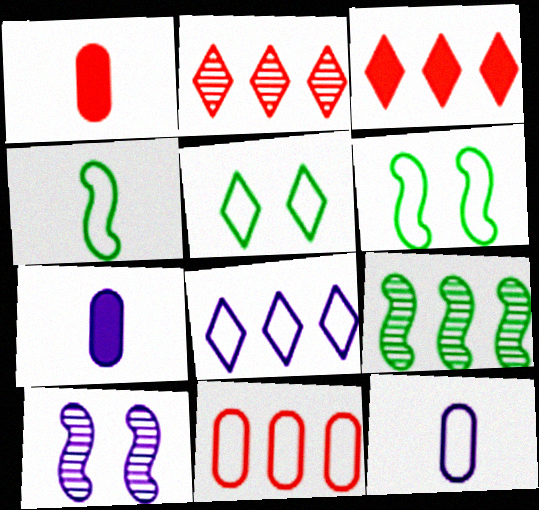[[2, 6, 7], 
[7, 8, 10]]